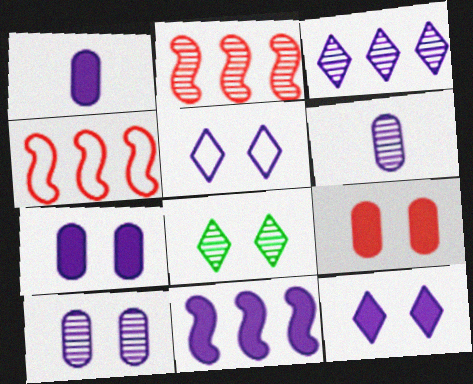[[1, 4, 8], 
[1, 11, 12], 
[2, 6, 8], 
[5, 6, 11]]